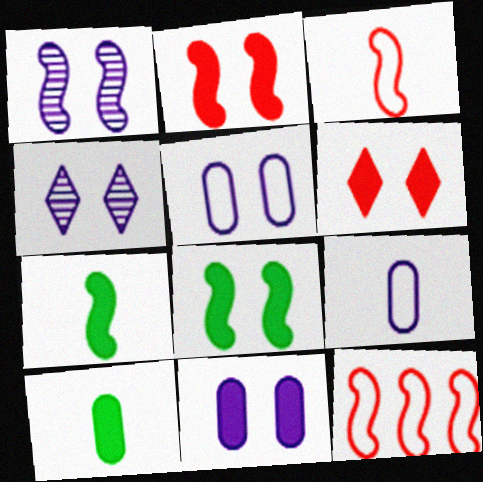[[1, 7, 12], 
[4, 10, 12], 
[6, 8, 11]]